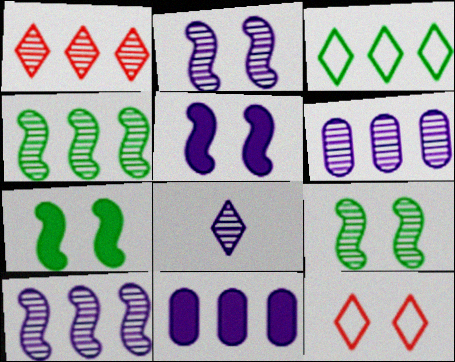[[1, 4, 6], 
[2, 6, 8]]